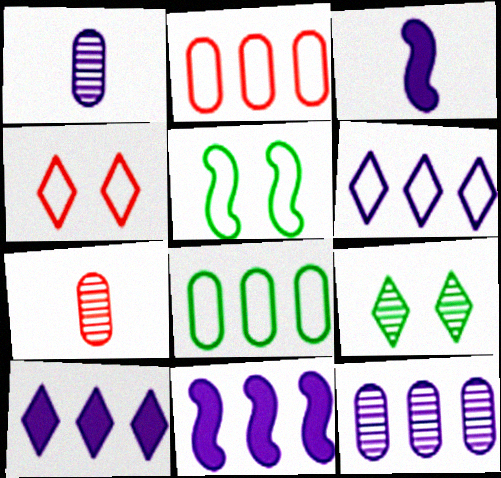[[2, 3, 9], 
[5, 7, 10], 
[6, 11, 12]]